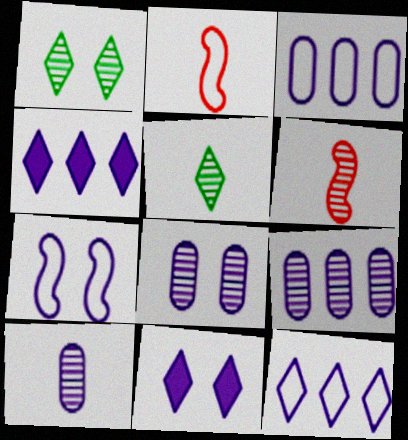[[1, 6, 9], 
[4, 7, 10], 
[5, 6, 10], 
[7, 8, 11], 
[8, 9, 10]]